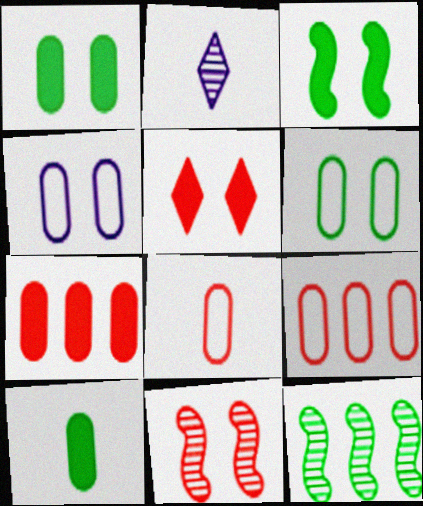[[2, 3, 9]]